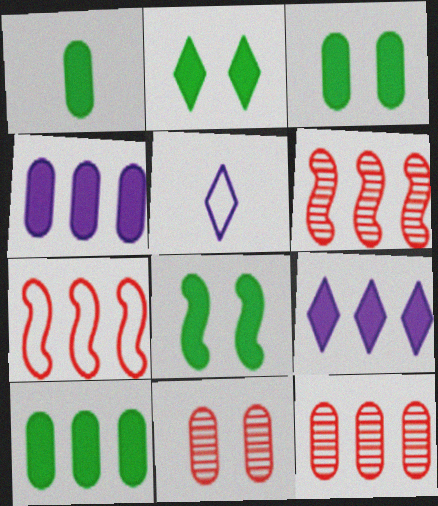[[1, 3, 10], 
[2, 3, 8], 
[3, 5, 6], 
[5, 8, 12]]